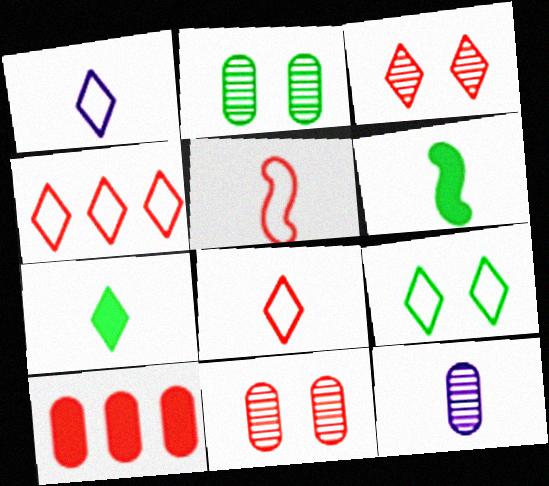[[1, 4, 9], 
[3, 5, 10], 
[5, 7, 12], 
[6, 8, 12]]